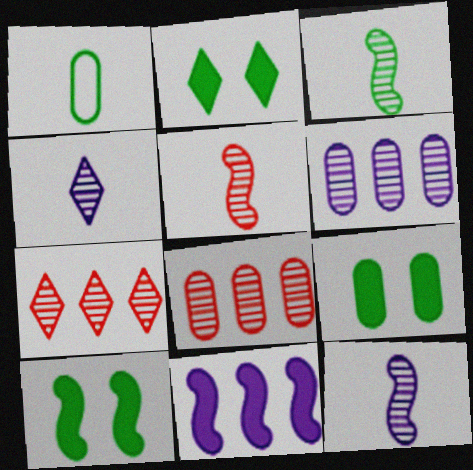[[2, 9, 10], 
[3, 5, 12]]